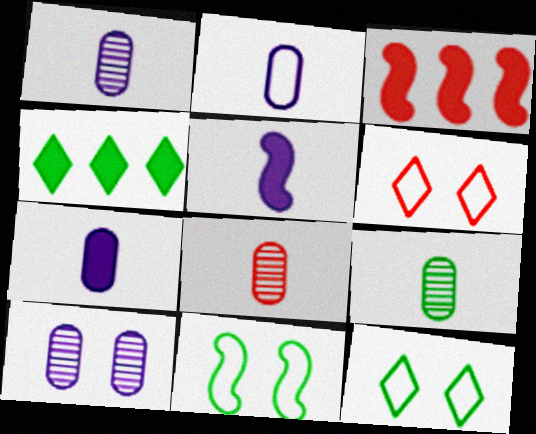[[1, 2, 7], 
[1, 3, 12], 
[1, 8, 9], 
[3, 6, 8], 
[4, 9, 11]]